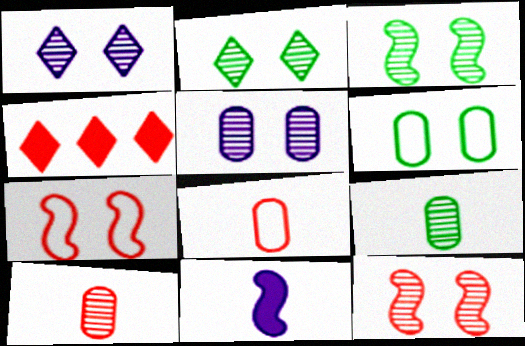[[2, 5, 12], 
[4, 7, 10], 
[4, 8, 12]]